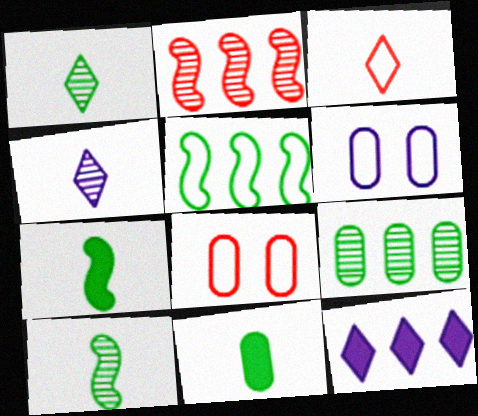[[3, 5, 6], 
[8, 10, 12]]